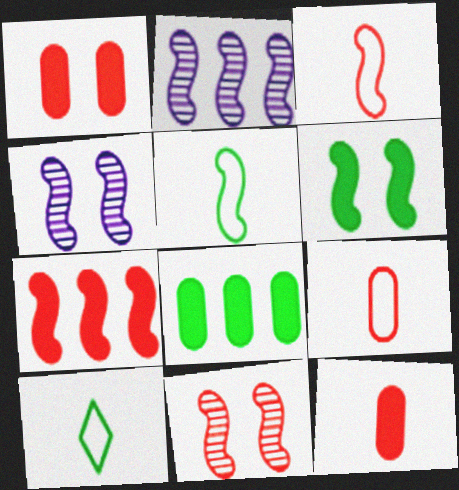[[1, 2, 10], 
[2, 3, 6], 
[3, 7, 11], 
[4, 5, 7]]